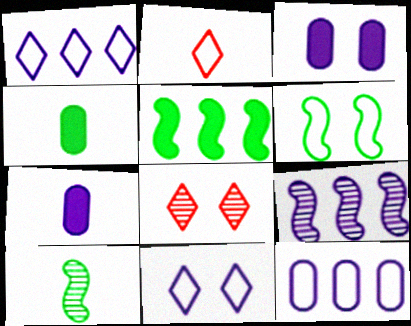[[2, 6, 12], 
[2, 7, 10], 
[3, 6, 8], 
[5, 6, 10], 
[7, 9, 11]]